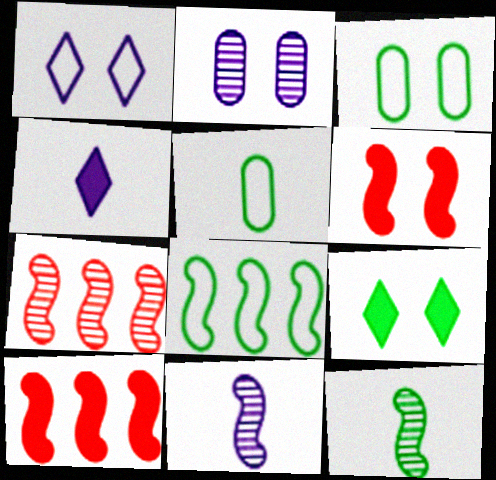[[3, 4, 7], 
[6, 8, 11]]